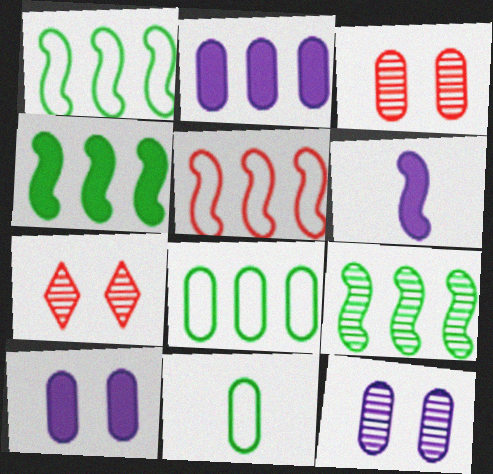[[1, 4, 9], 
[2, 3, 11], 
[6, 7, 8]]